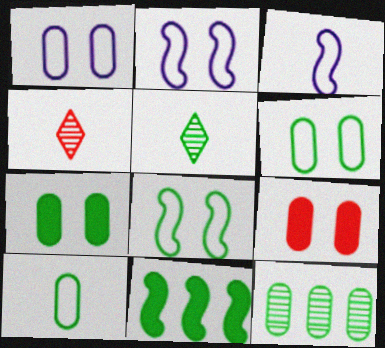[[1, 4, 11], 
[5, 6, 11], 
[7, 10, 12]]